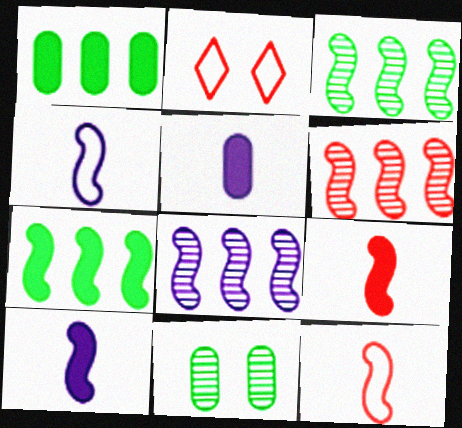[[2, 3, 5], 
[3, 6, 8]]